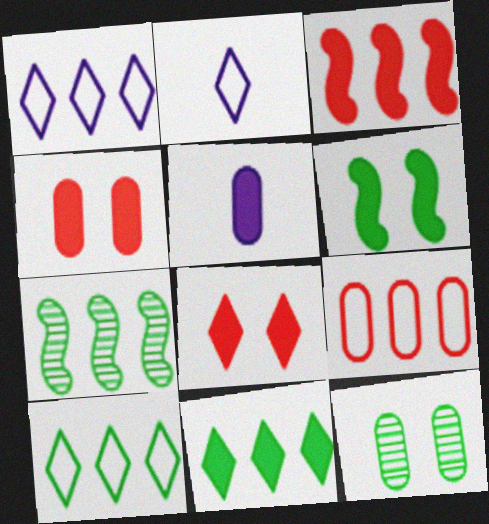[[2, 3, 12], 
[2, 4, 7], 
[5, 9, 12]]